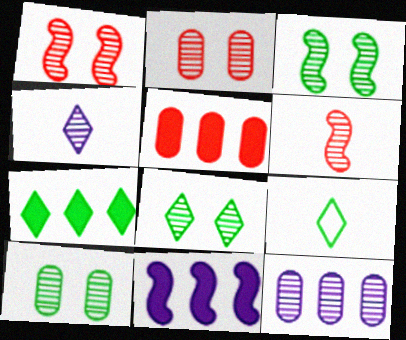[[2, 9, 11], 
[3, 8, 10], 
[5, 7, 11], 
[6, 8, 12], 
[7, 8, 9]]